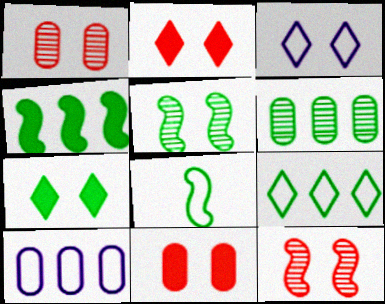[[3, 5, 11], 
[4, 5, 8], 
[4, 6, 9], 
[6, 7, 8]]